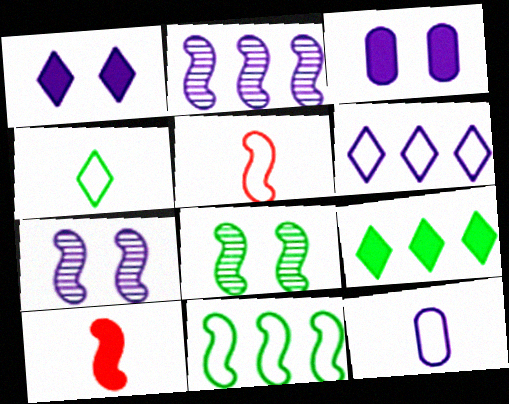[[1, 2, 12], 
[3, 9, 10], 
[4, 5, 12], 
[7, 10, 11]]